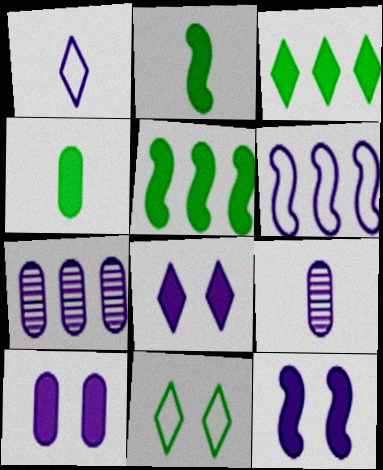[[1, 7, 12], 
[6, 8, 9], 
[8, 10, 12]]